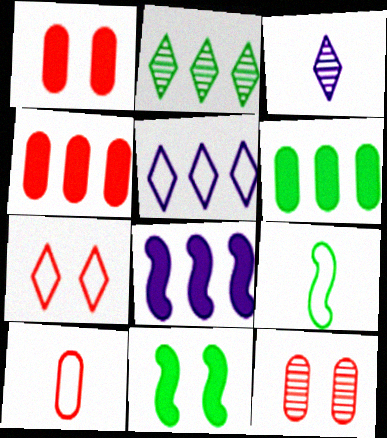[[4, 10, 12]]